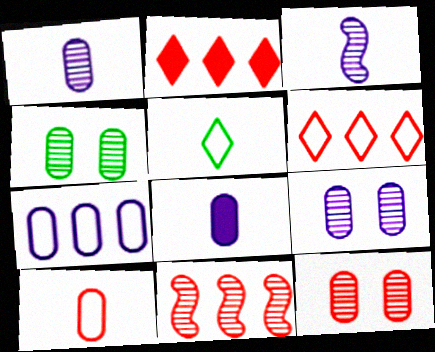[[4, 9, 12], 
[7, 8, 9]]